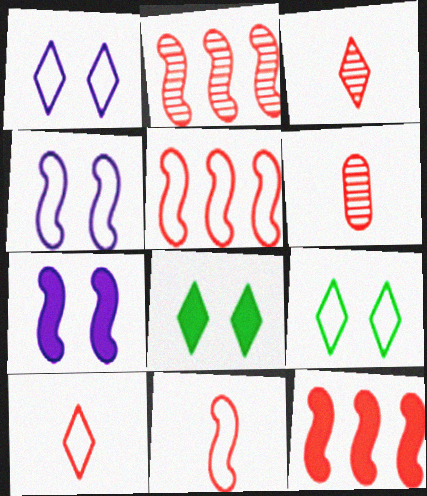[[2, 5, 12]]